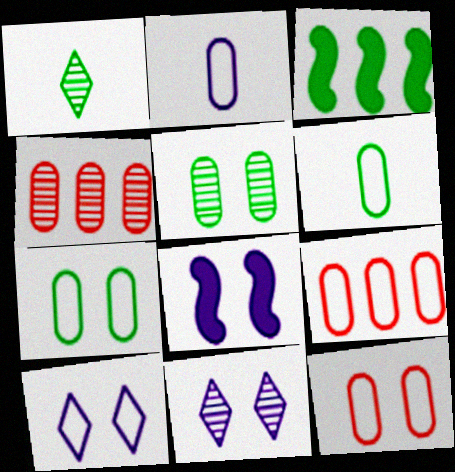[[1, 3, 7], 
[1, 8, 9], 
[2, 7, 9]]